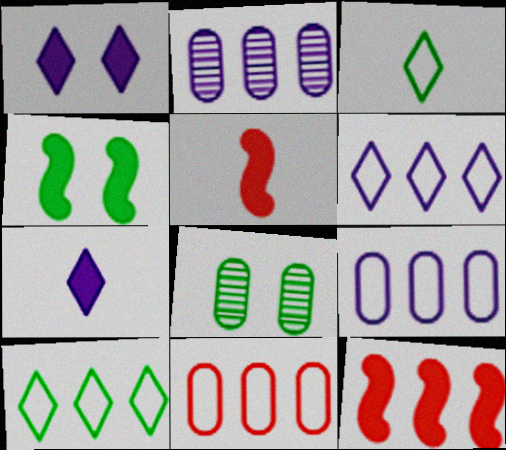[[2, 10, 12], 
[5, 6, 8]]